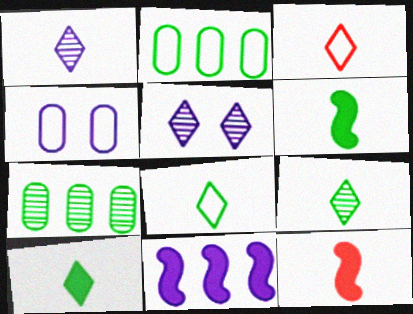[[1, 3, 10], 
[1, 4, 11], 
[2, 5, 12], 
[8, 9, 10]]